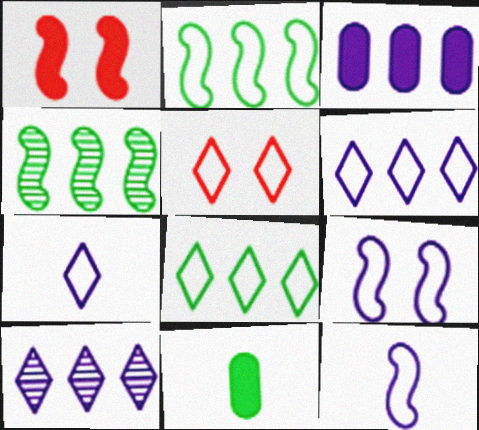[[1, 4, 12], 
[5, 7, 8]]